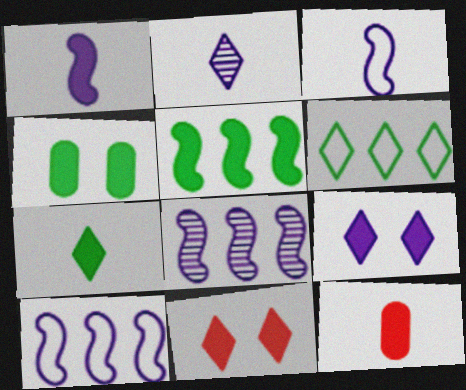[[1, 7, 12], 
[2, 6, 11], 
[4, 5, 7], 
[5, 9, 12]]